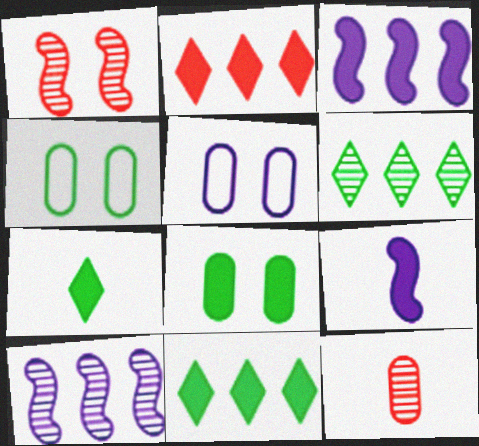[[2, 8, 9]]